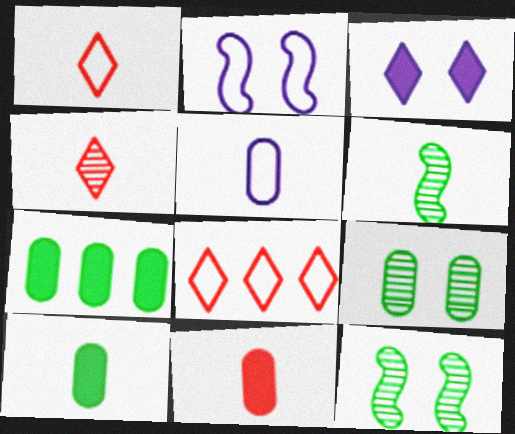[[2, 4, 7]]